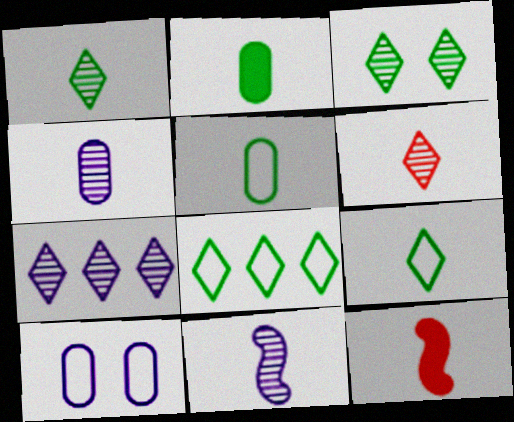[[3, 6, 7], 
[4, 9, 12]]